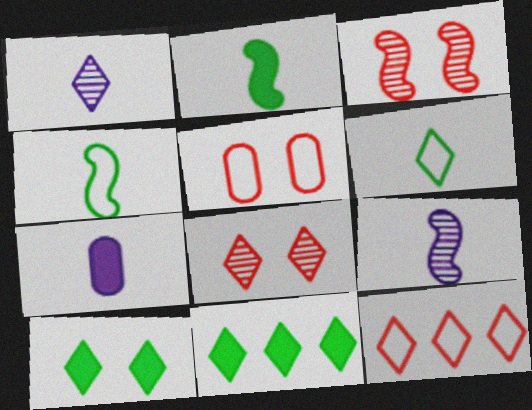[[1, 10, 12], 
[5, 9, 11]]